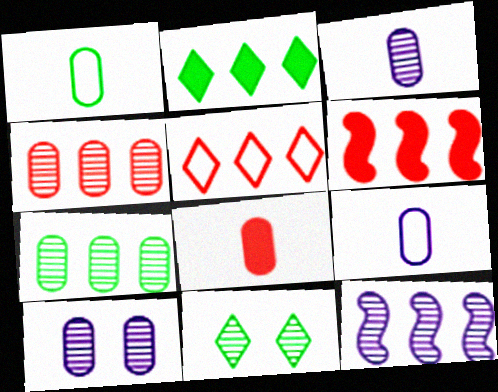[[1, 3, 8], 
[4, 5, 6], 
[6, 9, 11]]